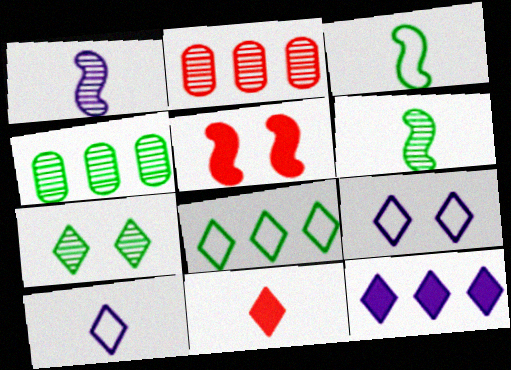[[1, 2, 7], 
[4, 5, 10], 
[4, 6, 7]]